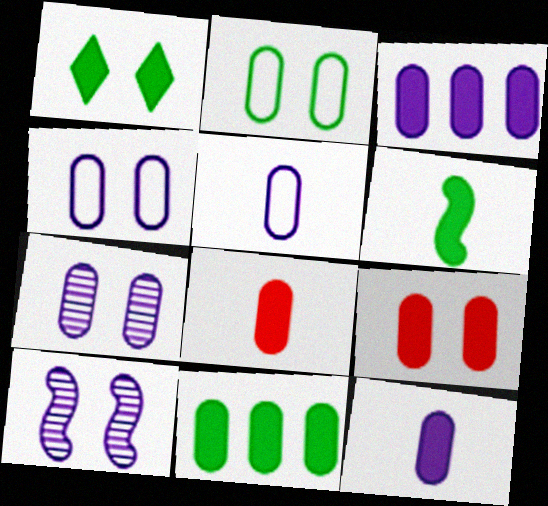[[1, 6, 11], 
[2, 7, 9], 
[3, 5, 7], 
[9, 11, 12]]